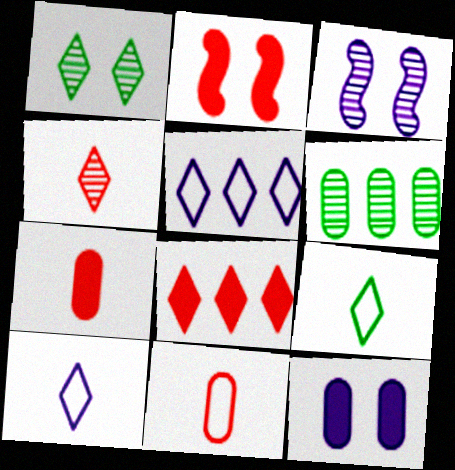[[1, 8, 10], 
[2, 6, 10], 
[2, 7, 8], 
[3, 4, 6], 
[6, 11, 12]]